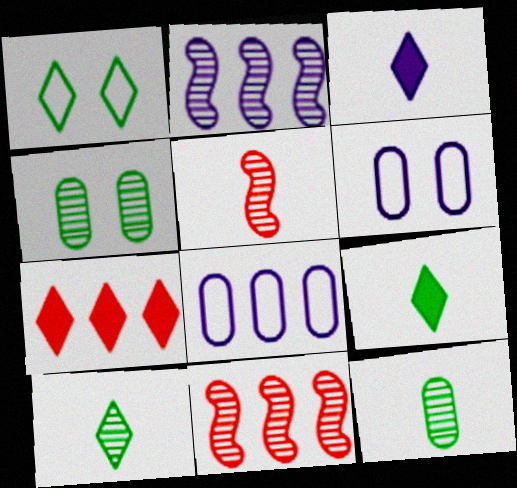[[2, 3, 6], 
[6, 9, 11]]